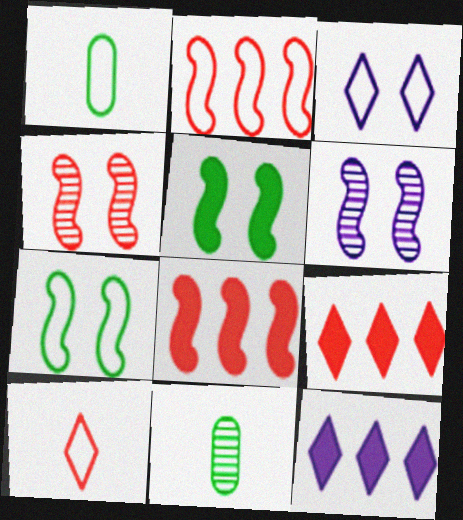[[1, 2, 3], 
[1, 4, 12], 
[1, 6, 9], 
[3, 8, 11]]